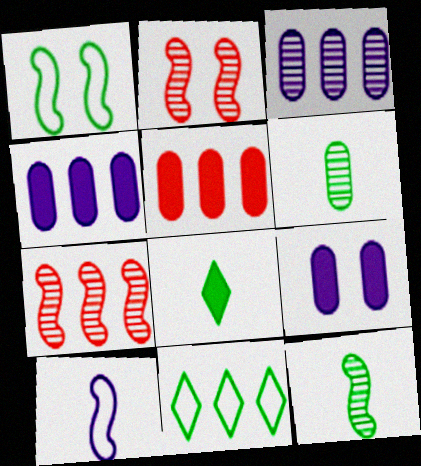[[4, 7, 11]]